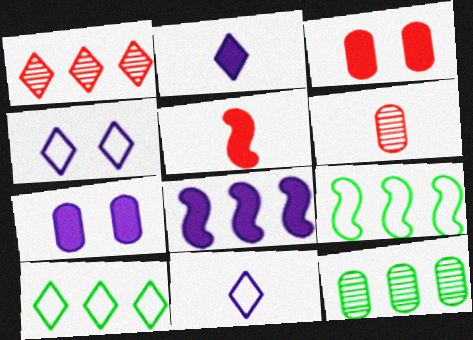[[2, 7, 8], 
[4, 5, 12]]